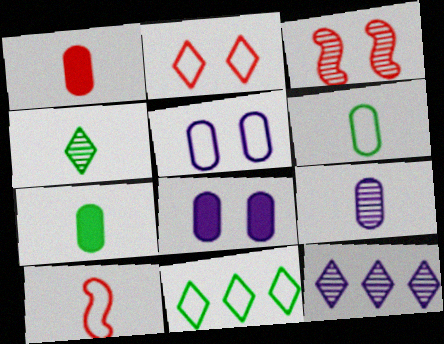[[1, 6, 9], 
[5, 10, 11]]